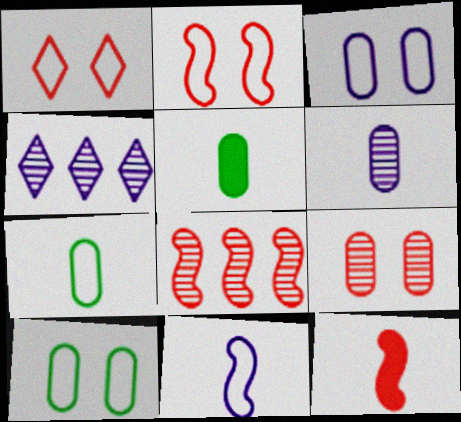[[2, 4, 5], 
[2, 8, 12], 
[4, 10, 12]]